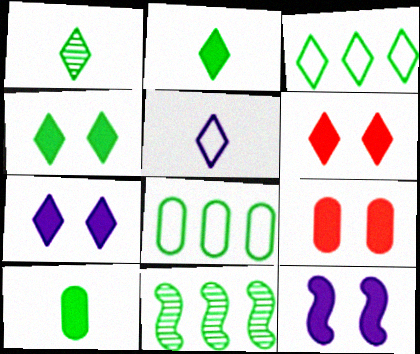[[1, 3, 4], 
[4, 6, 7], 
[4, 9, 12], 
[5, 9, 11]]